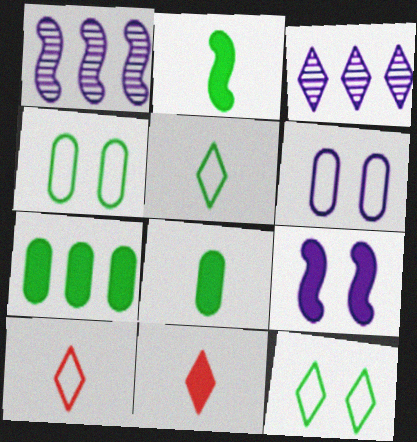[[1, 4, 11], 
[3, 11, 12], 
[7, 9, 11]]